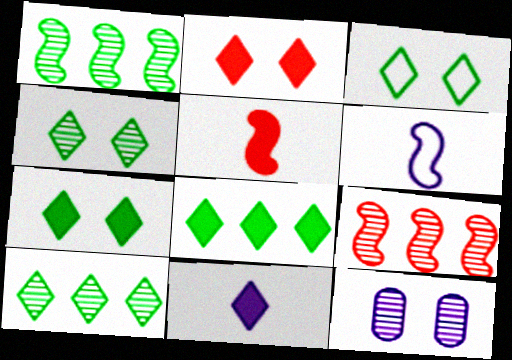[[2, 8, 11], 
[3, 4, 7]]